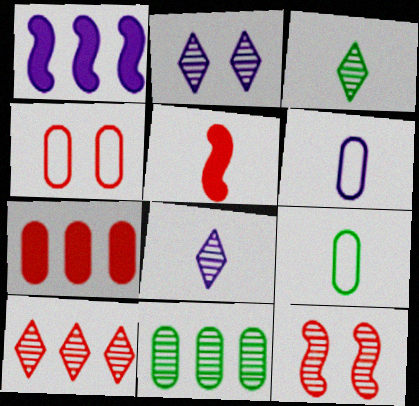[[1, 2, 6], 
[1, 3, 4], 
[2, 3, 10], 
[3, 5, 6], 
[4, 5, 10], 
[5, 8, 9], 
[8, 11, 12]]